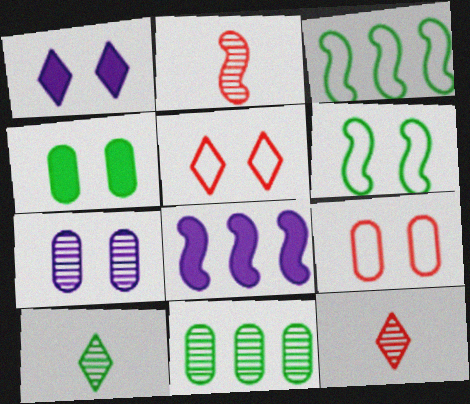[[2, 6, 8], 
[3, 4, 10], 
[4, 7, 9], 
[8, 9, 10]]